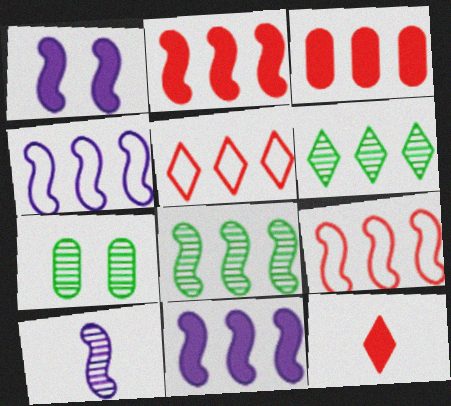[[1, 4, 10], 
[2, 4, 8], 
[3, 4, 6], 
[4, 7, 12], 
[8, 9, 11]]